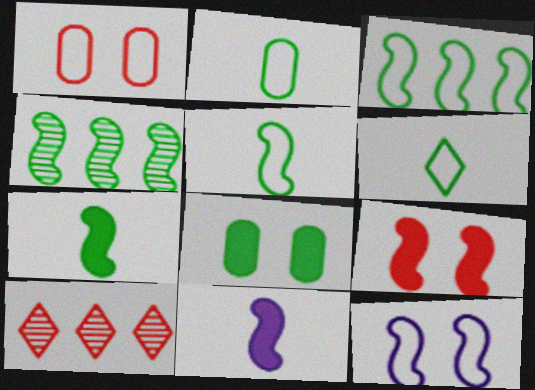[[2, 5, 6], 
[4, 6, 8]]